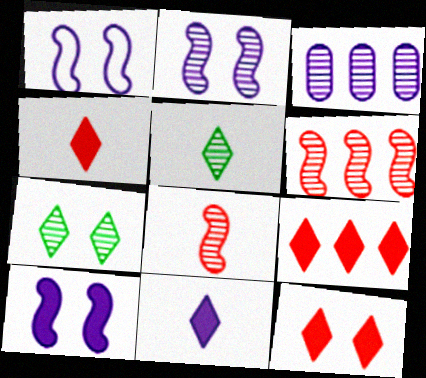[[1, 2, 10], 
[1, 3, 11], 
[3, 7, 8], 
[4, 9, 12]]